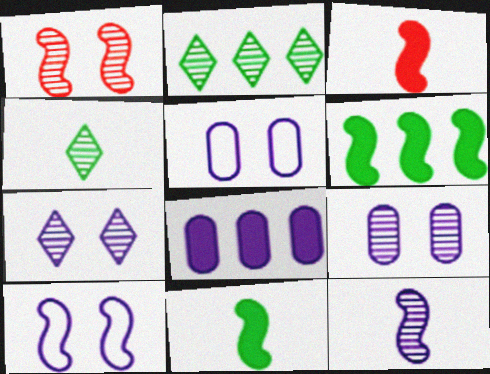[[2, 3, 5]]